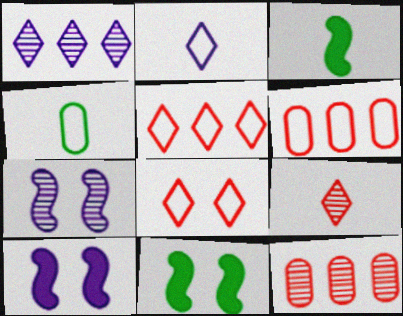[[2, 11, 12]]